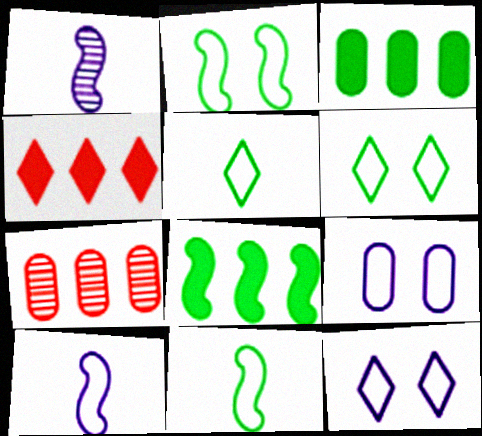[]